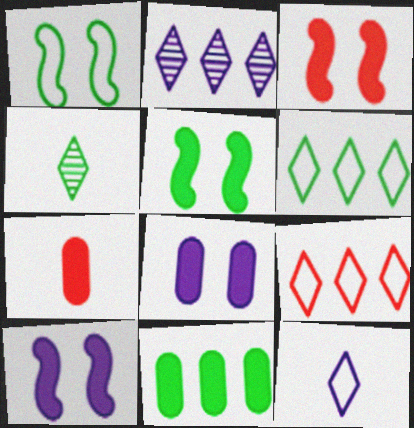[[1, 2, 7], 
[1, 4, 11], 
[3, 5, 10], 
[7, 8, 11]]